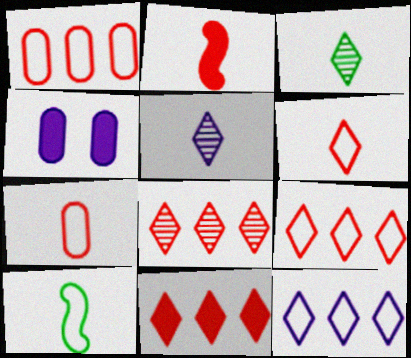[[4, 8, 10], 
[8, 9, 11]]